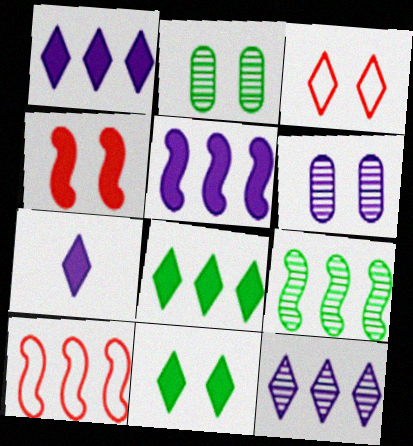[[2, 7, 10], 
[5, 9, 10]]